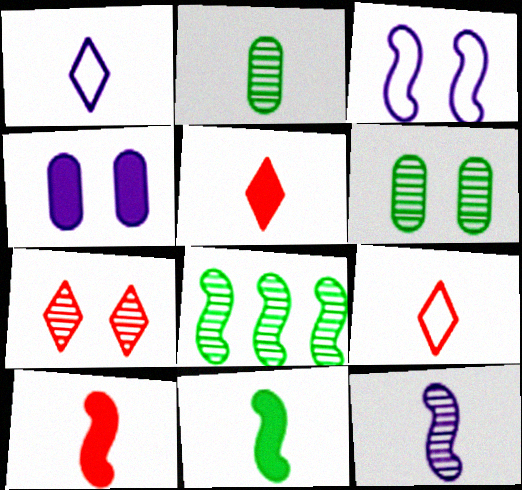[[1, 2, 10], 
[3, 8, 10], 
[4, 8, 9]]